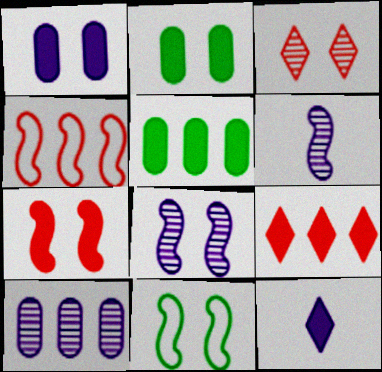[[1, 3, 11], 
[5, 7, 12], 
[7, 8, 11]]